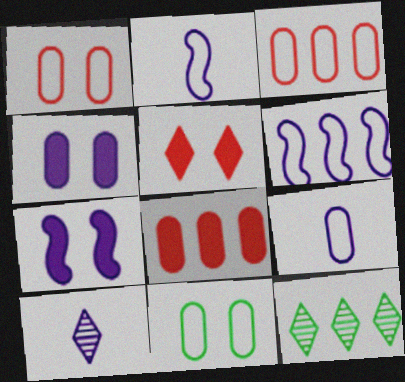[[3, 9, 11], 
[4, 6, 10], 
[6, 8, 12]]